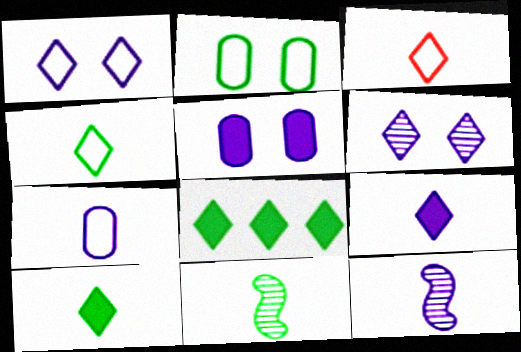[[2, 8, 11], 
[3, 6, 8], 
[7, 9, 12]]